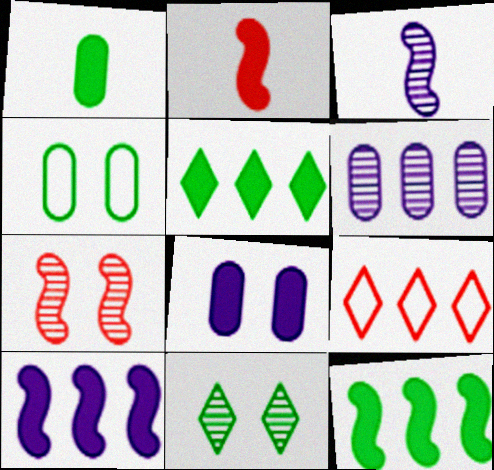[[2, 5, 8], 
[6, 9, 12]]